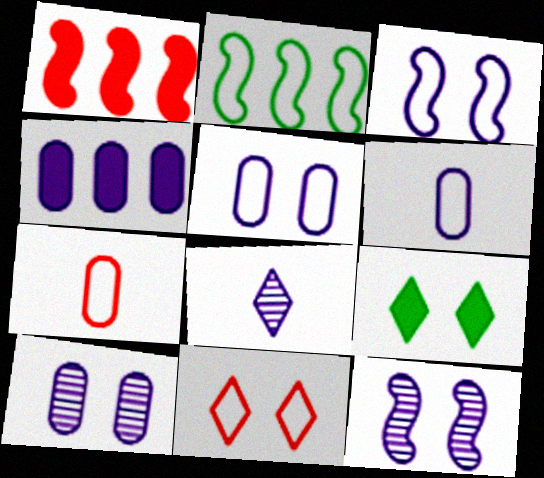[[2, 6, 11], 
[3, 4, 8], 
[4, 6, 10]]